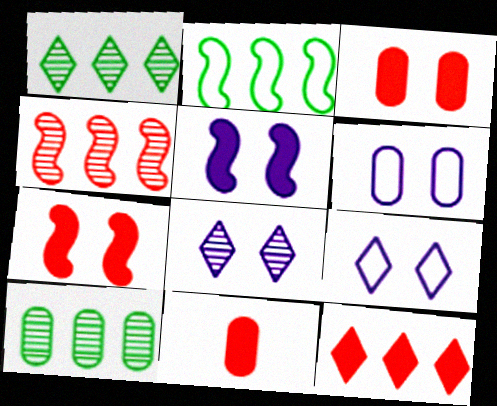[[2, 8, 11], 
[5, 6, 8], 
[6, 10, 11], 
[7, 11, 12]]